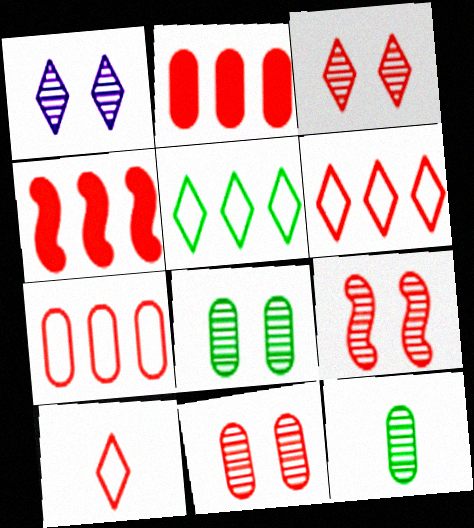[[1, 8, 9], 
[2, 9, 10], 
[3, 9, 11], 
[4, 10, 11]]